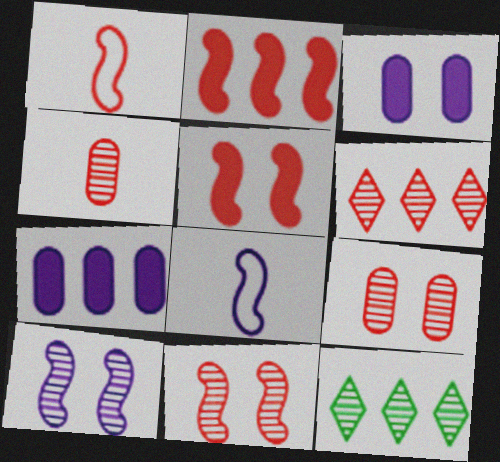[[1, 2, 11], 
[1, 3, 12], 
[4, 6, 11], 
[4, 10, 12]]